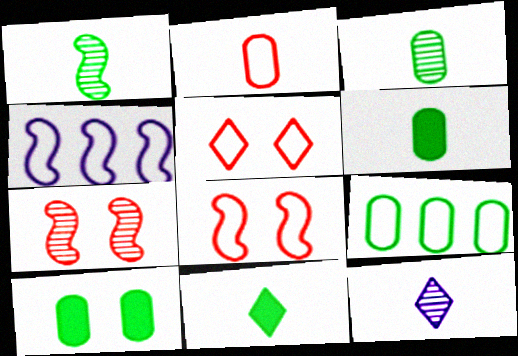[[3, 9, 10]]